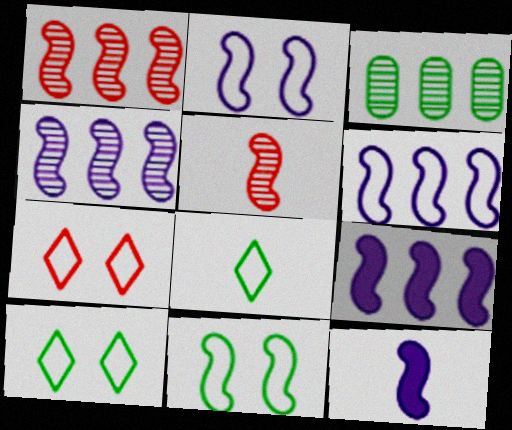[[1, 11, 12], 
[2, 4, 12], 
[3, 7, 12], 
[4, 6, 9], 
[5, 9, 11]]